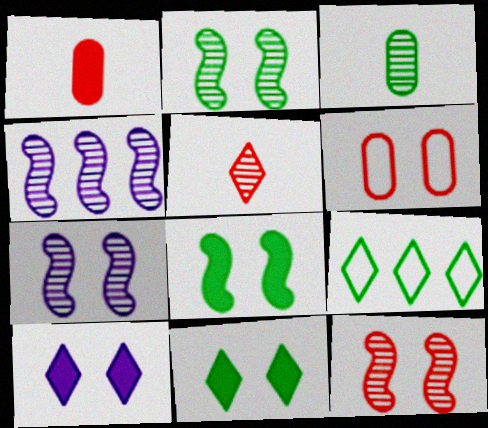[[1, 7, 9], 
[2, 6, 10], 
[2, 7, 12], 
[3, 8, 9], 
[5, 9, 10], 
[6, 7, 11]]